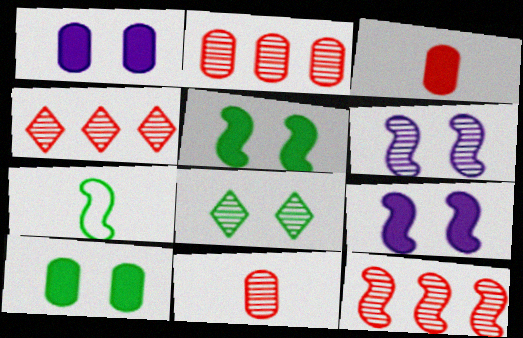[[1, 4, 7], 
[2, 4, 12], 
[7, 9, 12]]